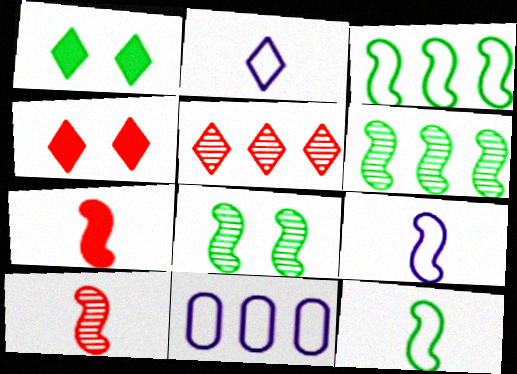[[1, 2, 5], 
[1, 10, 11]]